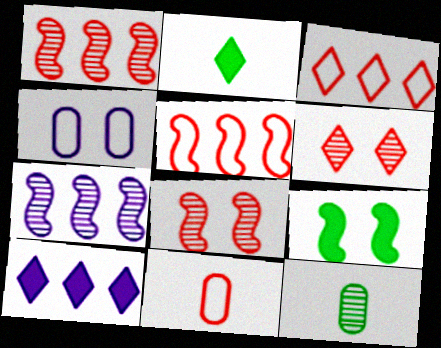[[1, 2, 4], 
[4, 6, 9], 
[6, 7, 12]]